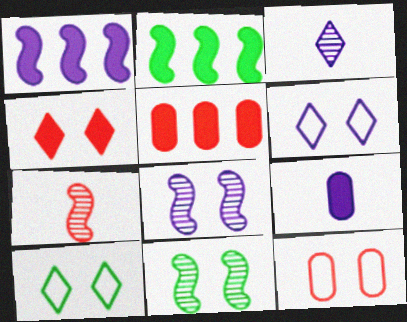[[2, 3, 12], 
[2, 4, 9]]